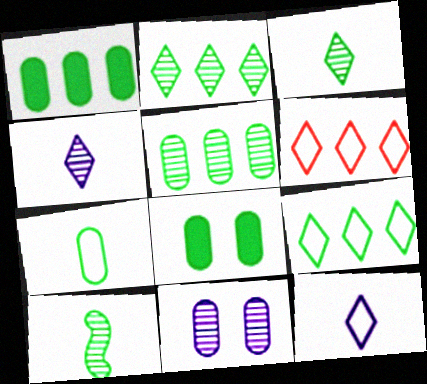[[5, 7, 8], 
[8, 9, 10]]